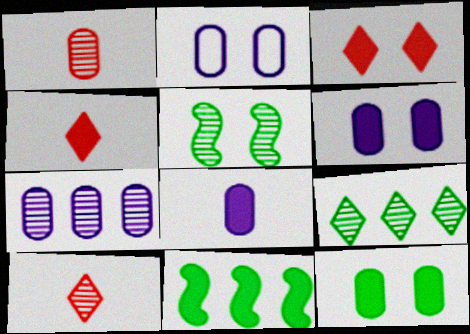[[2, 3, 5], 
[2, 7, 8], 
[2, 10, 11], 
[3, 8, 11], 
[4, 6, 11], 
[5, 7, 10]]